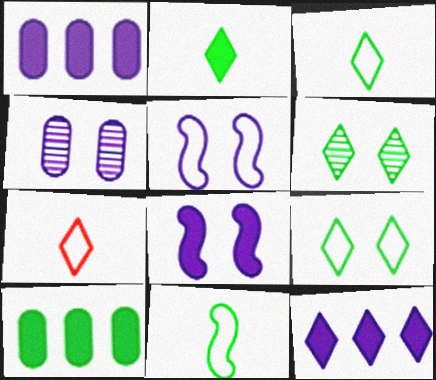[[6, 7, 12], 
[6, 10, 11]]